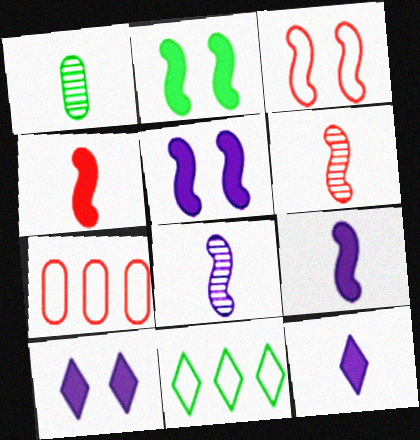[[1, 2, 11]]